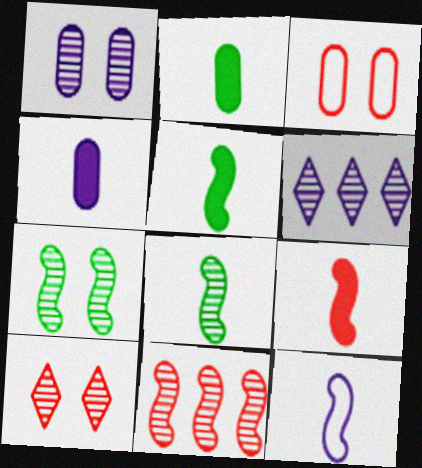[[1, 7, 10], 
[3, 5, 6], 
[8, 9, 12]]